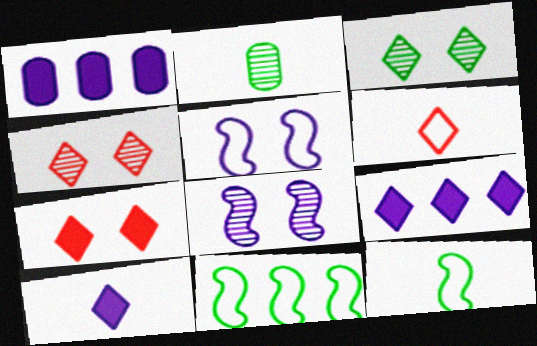[[1, 4, 12], 
[3, 6, 9]]